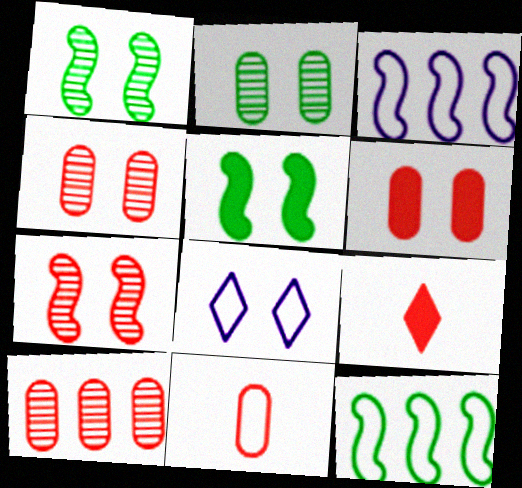[[1, 6, 8], 
[2, 3, 9], 
[4, 5, 8], 
[6, 10, 11], 
[8, 11, 12]]